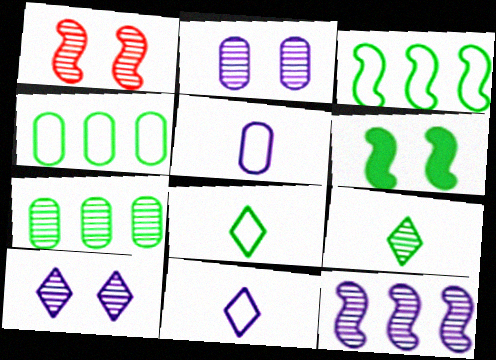[[4, 6, 9], 
[6, 7, 8]]